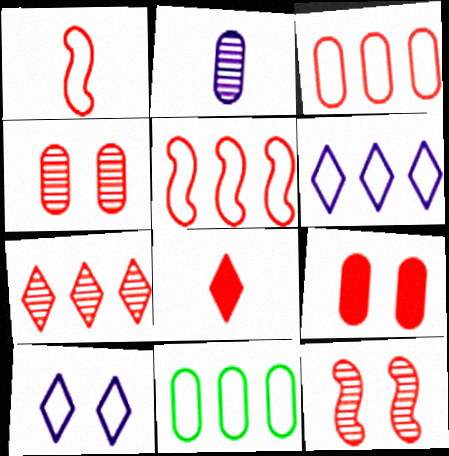[[1, 7, 9], 
[1, 10, 11], 
[2, 9, 11], 
[3, 8, 12], 
[4, 5, 8], 
[5, 6, 11]]